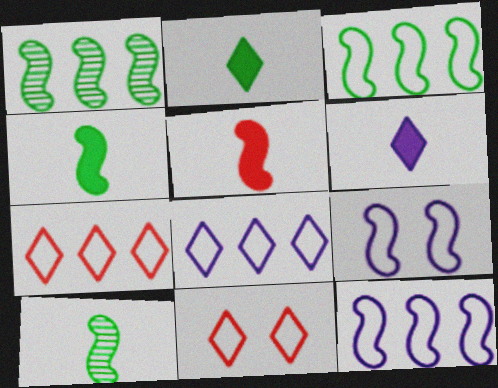[[1, 5, 9]]